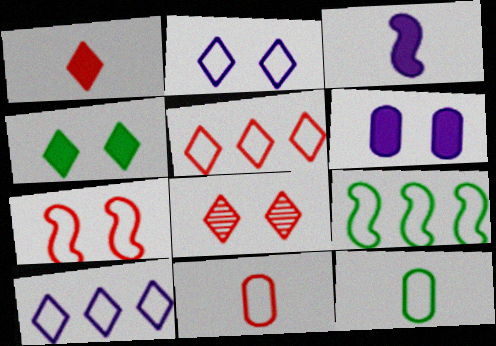[[1, 5, 8], 
[2, 4, 8], 
[2, 9, 11], 
[5, 7, 11], 
[7, 10, 12]]